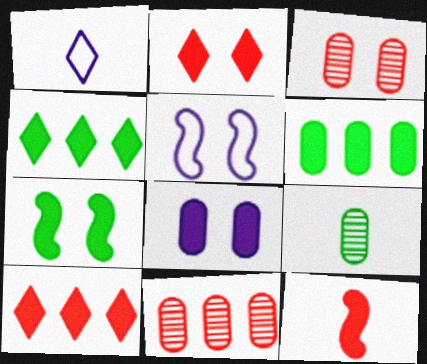[[1, 7, 11], 
[1, 9, 12], 
[2, 7, 8], 
[4, 8, 12], 
[5, 9, 10]]